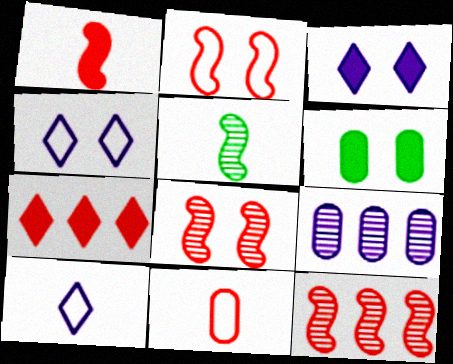[[1, 2, 12], 
[4, 6, 8], 
[6, 9, 11], 
[6, 10, 12], 
[7, 8, 11]]